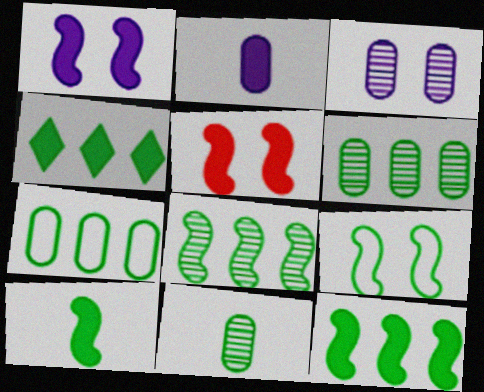[[2, 4, 5], 
[4, 7, 8], 
[4, 9, 11], 
[8, 9, 10]]